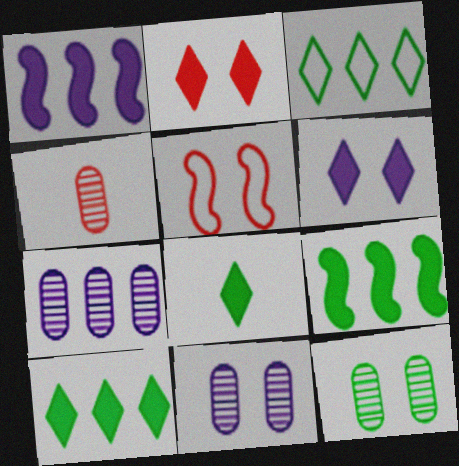[[4, 7, 12], 
[5, 6, 12], 
[5, 7, 8]]